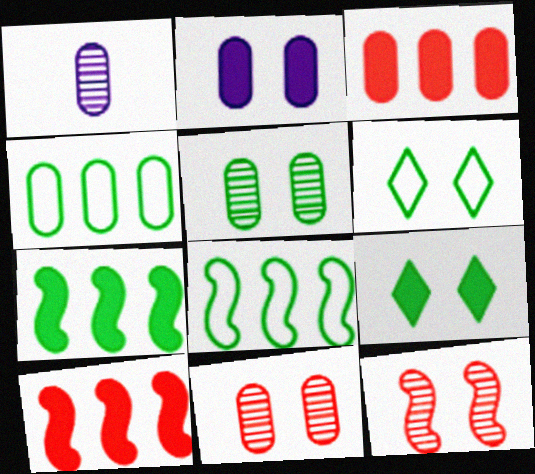[[1, 6, 10], 
[2, 6, 12]]